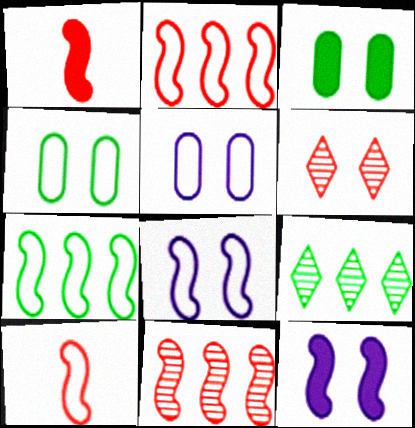[[1, 5, 9], 
[3, 6, 8], 
[4, 6, 12], 
[7, 8, 10]]